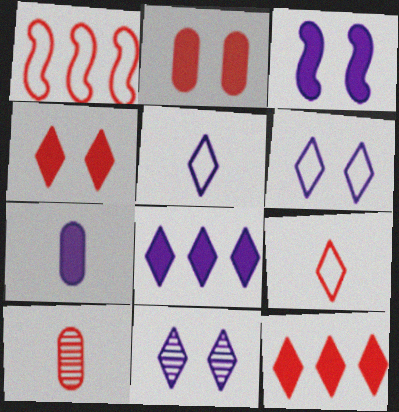[[1, 4, 10], 
[3, 7, 8], 
[5, 8, 11]]